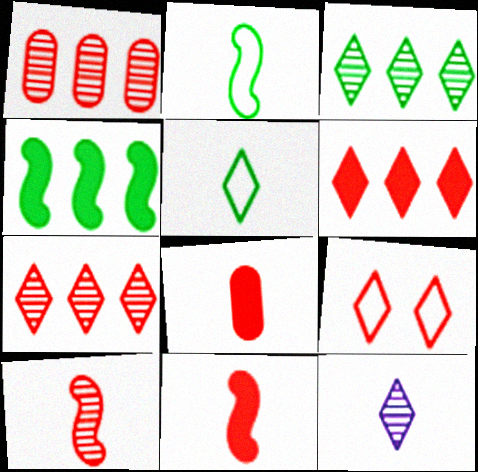[[1, 9, 11], 
[2, 8, 12]]